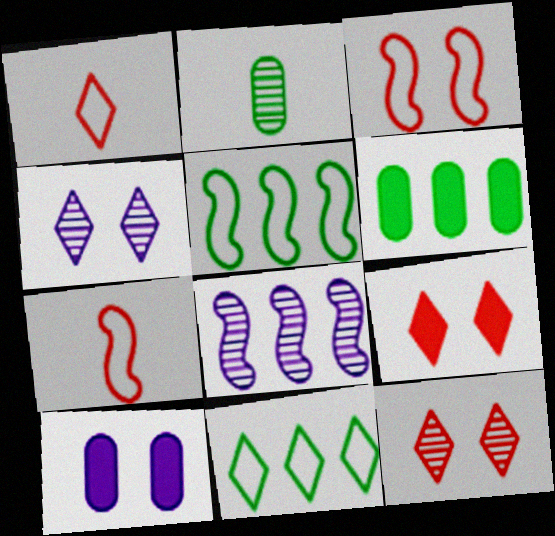[[2, 8, 12], 
[4, 6, 7]]